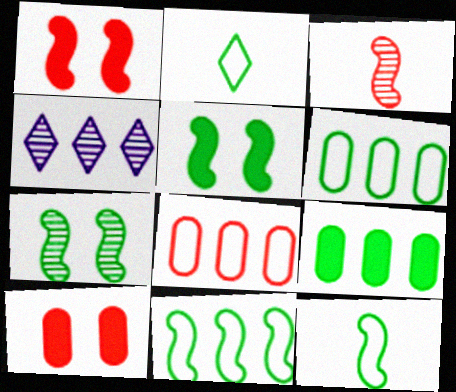[[2, 7, 9], 
[4, 10, 12]]